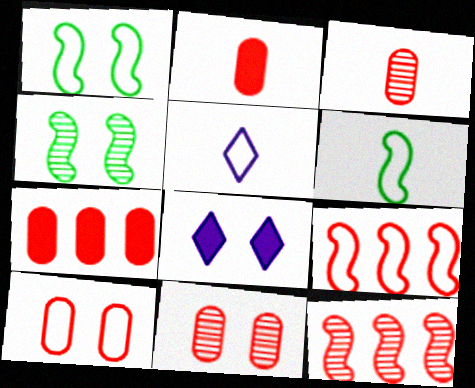[[1, 8, 11], 
[3, 7, 10], 
[4, 5, 7], 
[4, 8, 10]]